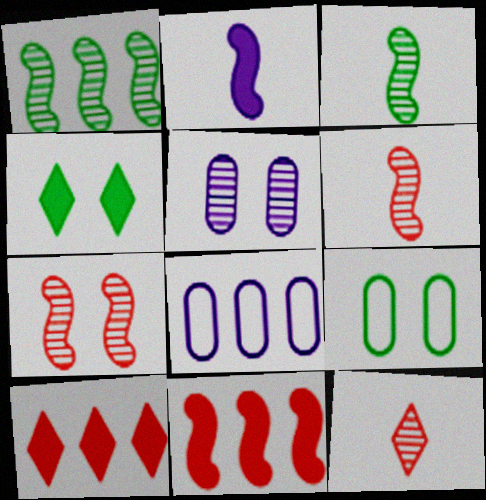[[1, 5, 12], 
[1, 8, 10], 
[4, 6, 8]]